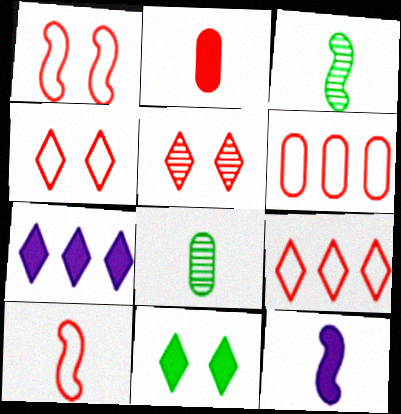[[1, 7, 8], 
[3, 10, 12], 
[4, 6, 10]]